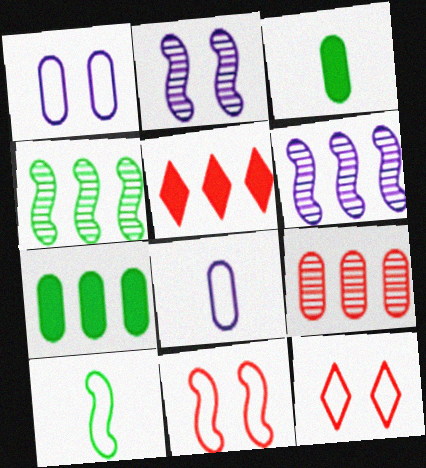[[1, 3, 9], 
[3, 6, 12]]